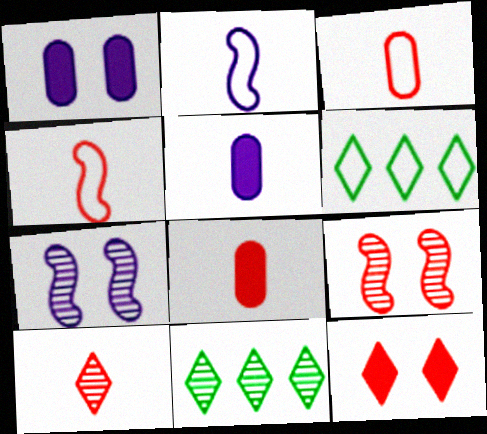[[1, 4, 11], 
[4, 8, 10], 
[5, 6, 9], 
[6, 7, 8]]